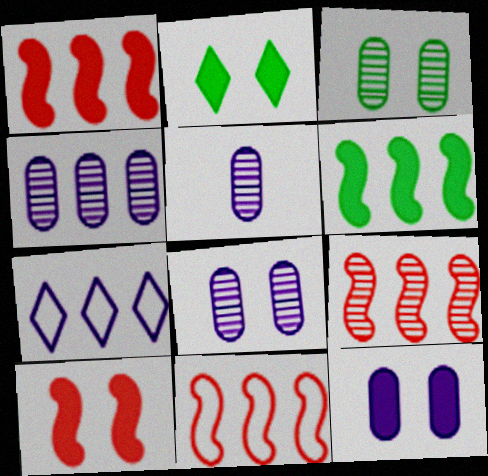[[1, 9, 11], 
[2, 5, 11], 
[2, 10, 12], 
[4, 5, 8]]